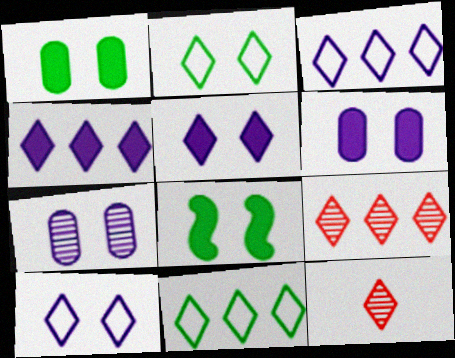[[2, 4, 12], 
[4, 9, 11], 
[5, 11, 12]]